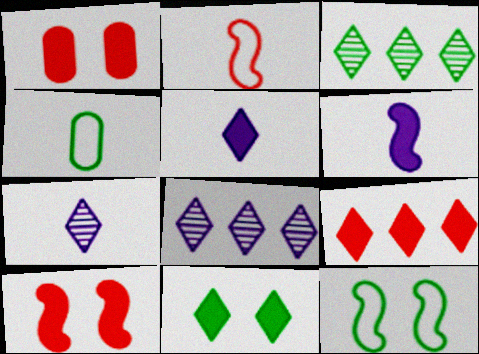[[4, 8, 10], 
[5, 9, 11]]